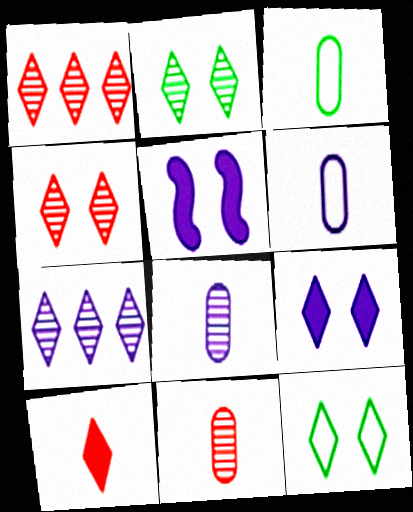[[1, 3, 5], 
[4, 9, 12], 
[5, 6, 7], 
[7, 10, 12]]